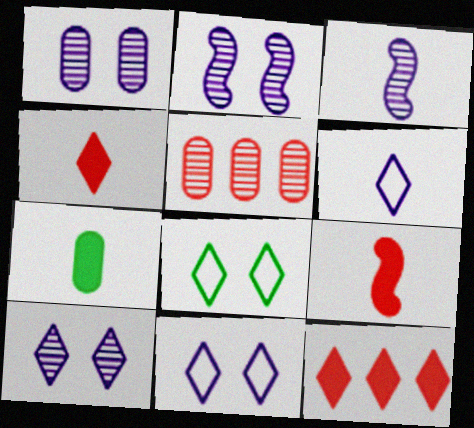[[1, 2, 10]]